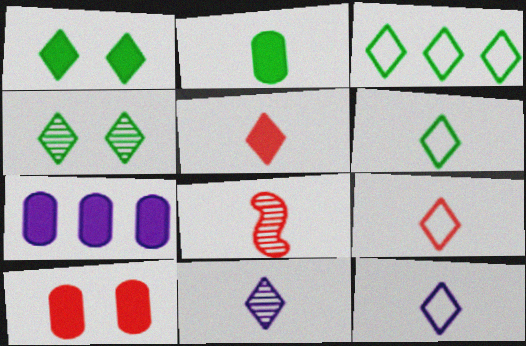[[2, 7, 10], 
[2, 8, 12], 
[5, 6, 11], 
[6, 9, 12]]